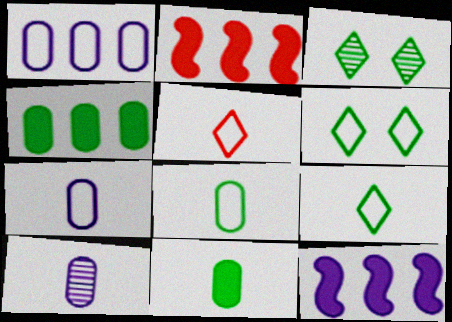[[2, 3, 7], 
[2, 6, 10]]